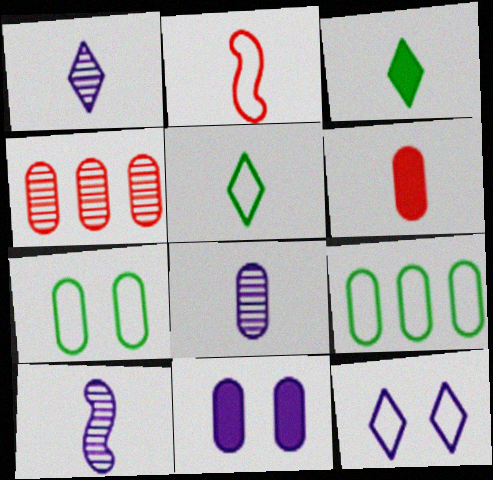[[1, 8, 10], 
[2, 3, 8], 
[2, 9, 12], 
[5, 6, 10]]